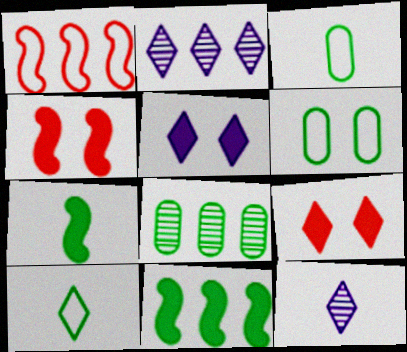[[2, 3, 4], 
[2, 9, 10]]